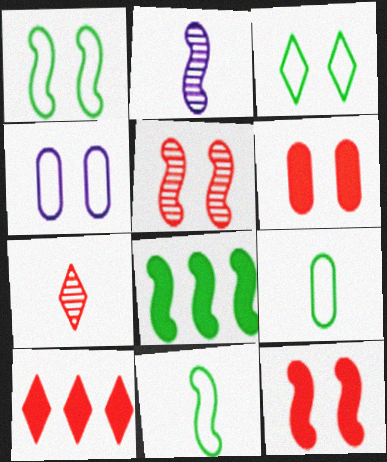[[4, 7, 8]]